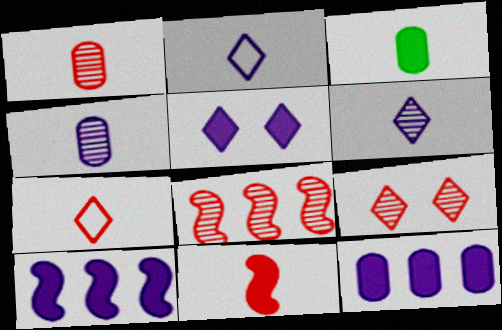[[1, 7, 11], 
[1, 8, 9]]